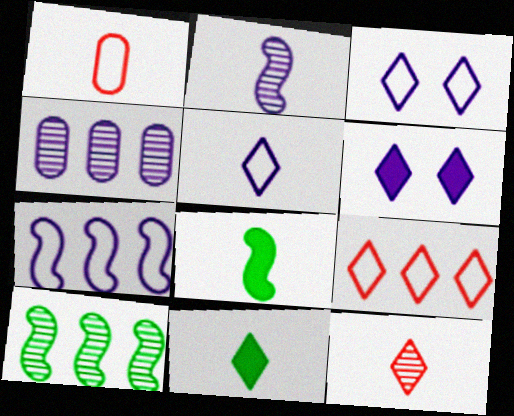[[1, 2, 11], 
[1, 6, 10], 
[5, 11, 12]]